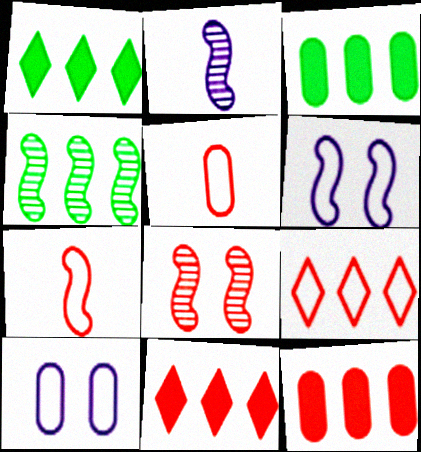[[2, 4, 8], 
[5, 8, 11]]